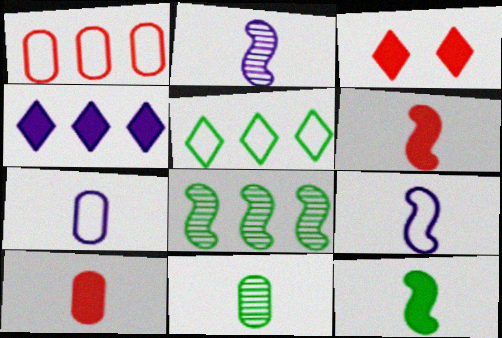[[1, 4, 8], 
[3, 7, 8], 
[7, 10, 11]]